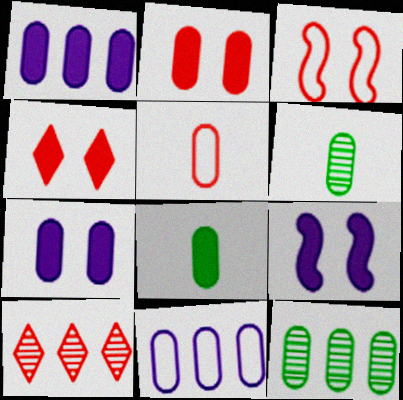[[1, 2, 8], 
[2, 6, 11], 
[5, 7, 12]]